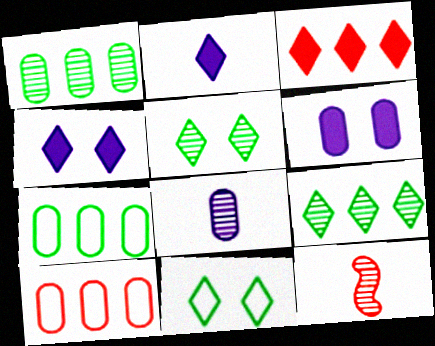[[4, 7, 12]]